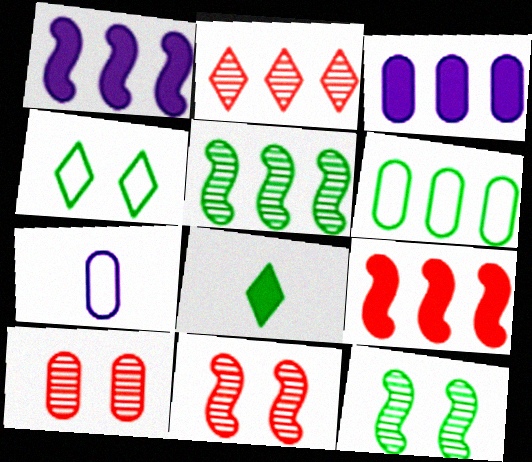[[1, 2, 6], 
[6, 8, 12]]